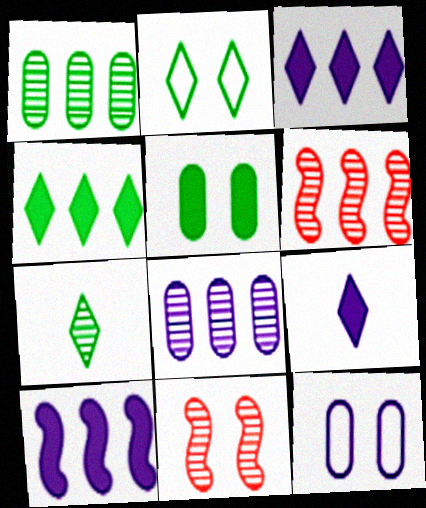[[2, 4, 7], 
[7, 8, 11]]